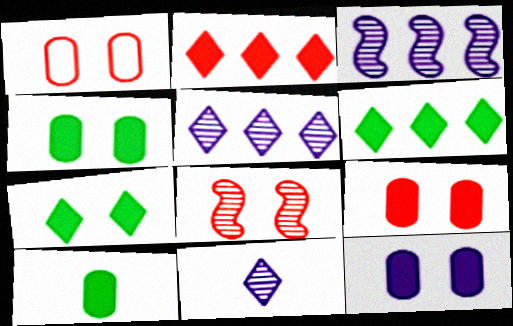[[4, 9, 12]]